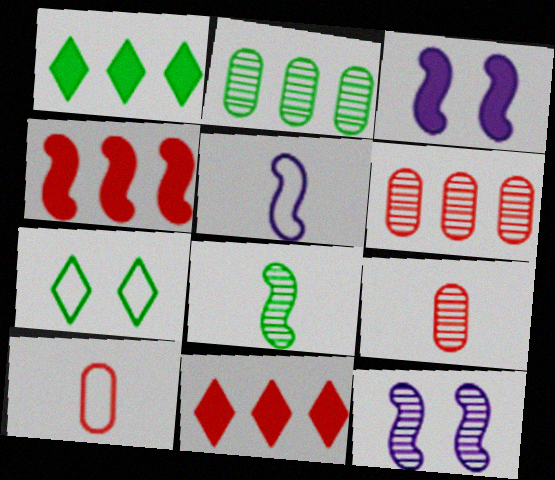[[1, 10, 12]]